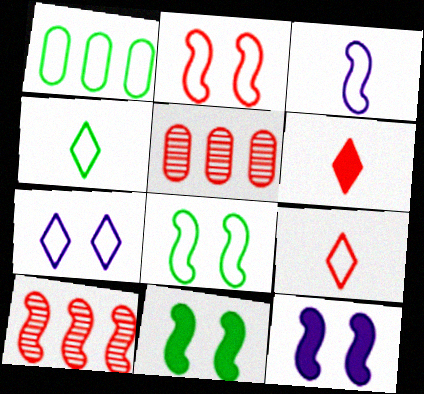[[1, 4, 8], 
[2, 5, 6], 
[3, 10, 11], 
[4, 5, 12]]